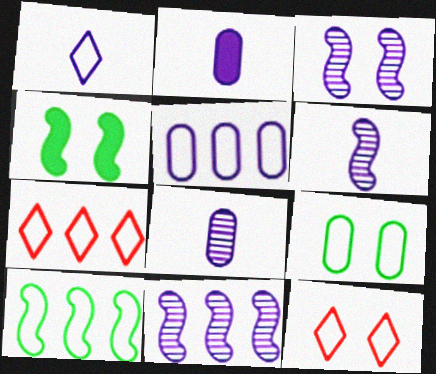[[1, 2, 6], 
[3, 6, 11], 
[4, 7, 8], 
[5, 7, 10]]